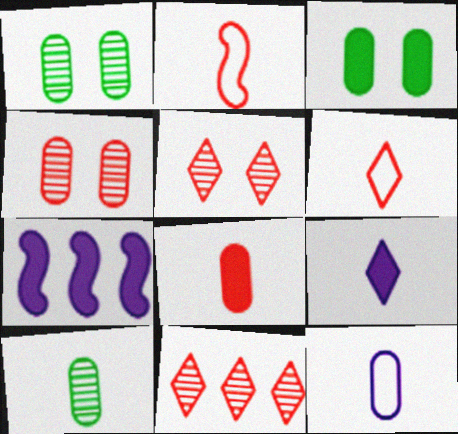[[1, 6, 7], 
[2, 9, 10], 
[8, 10, 12]]